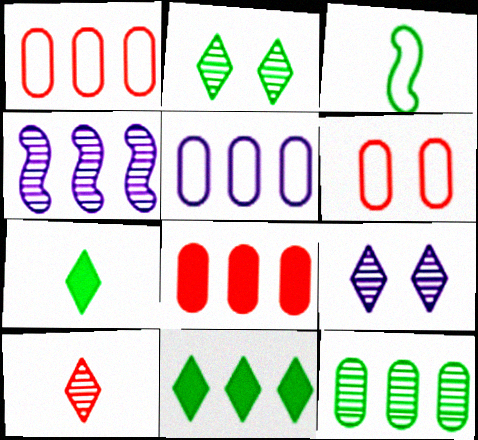[[1, 4, 11], 
[3, 8, 9], 
[4, 6, 7], 
[5, 8, 12]]